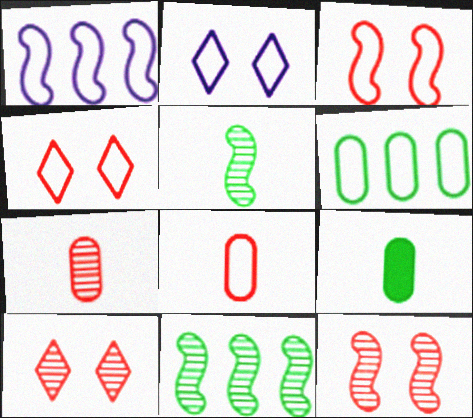[[1, 9, 10]]